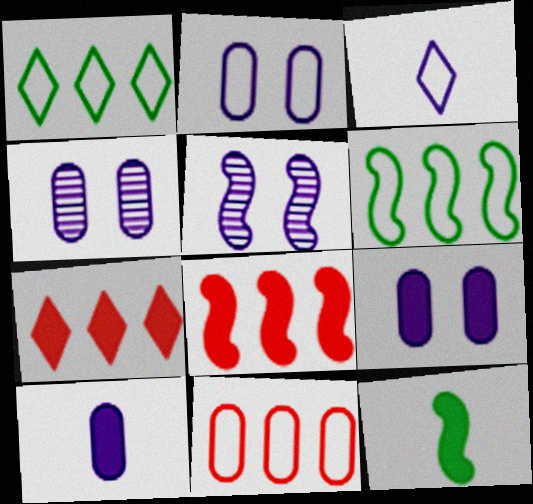[[2, 4, 9], 
[7, 9, 12]]